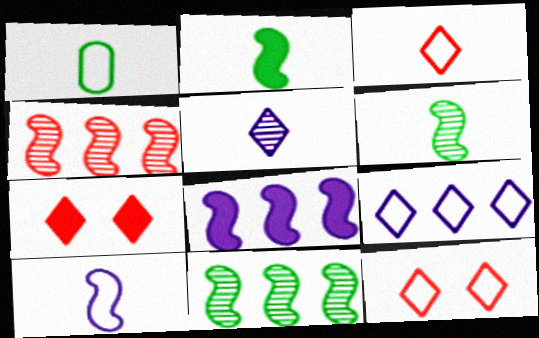[[1, 3, 10]]